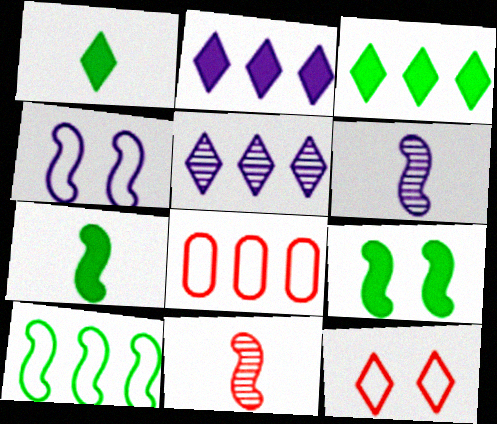[[1, 5, 12]]